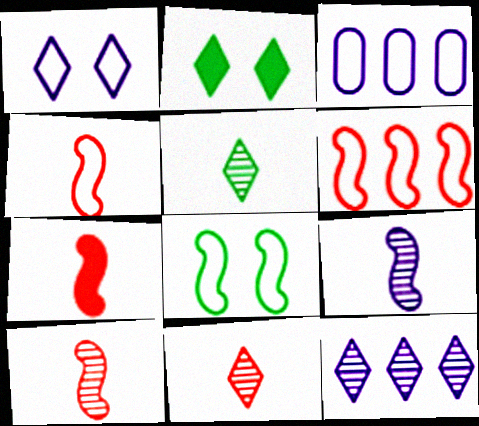[[2, 3, 10], 
[4, 7, 10]]